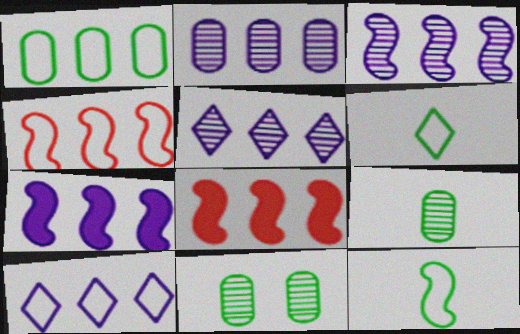[[1, 4, 10], 
[1, 5, 8], 
[2, 3, 5], 
[2, 7, 10]]